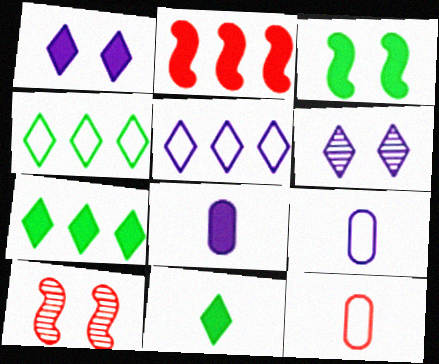[[4, 8, 10], 
[7, 9, 10]]